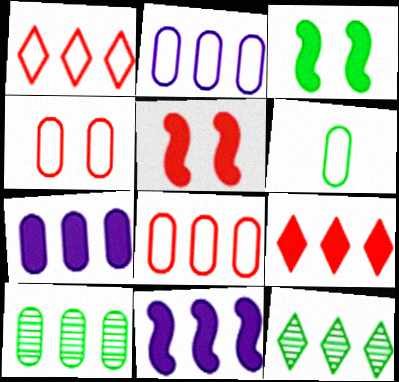[[1, 10, 11], 
[2, 4, 6], 
[3, 6, 12], 
[7, 8, 10], 
[8, 11, 12]]